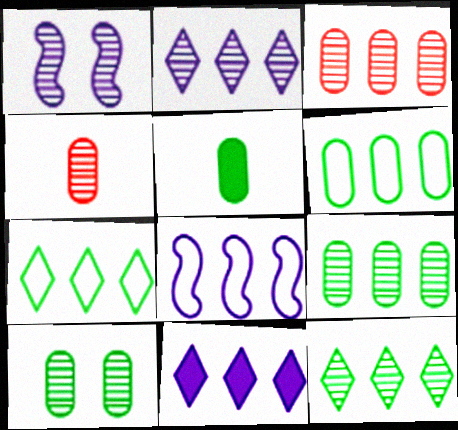[[1, 4, 12], 
[5, 6, 10]]